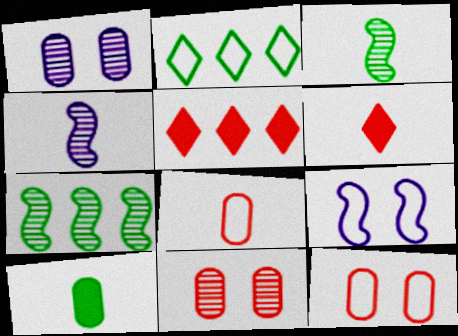[[2, 8, 9]]